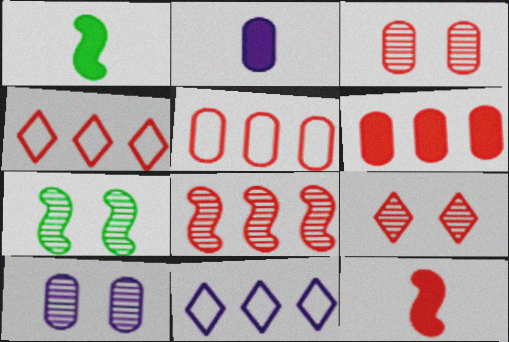[[1, 3, 11], 
[1, 4, 10], 
[2, 4, 7], 
[3, 4, 12], 
[4, 6, 8], 
[5, 9, 12], 
[7, 9, 10]]